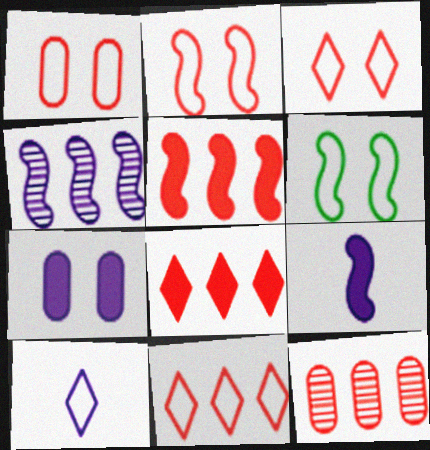[[1, 2, 3], 
[4, 7, 10], 
[5, 11, 12]]